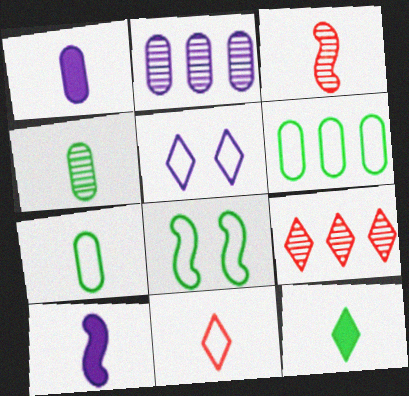[[1, 8, 9], 
[2, 5, 10], 
[4, 10, 11], 
[5, 9, 12]]